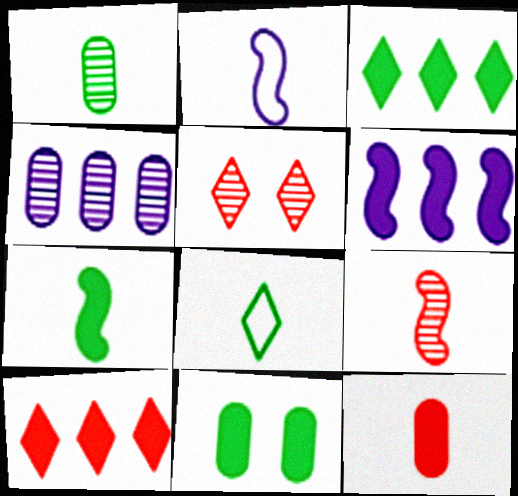[[1, 7, 8], 
[2, 7, 9], 
[3, 7, 11]]